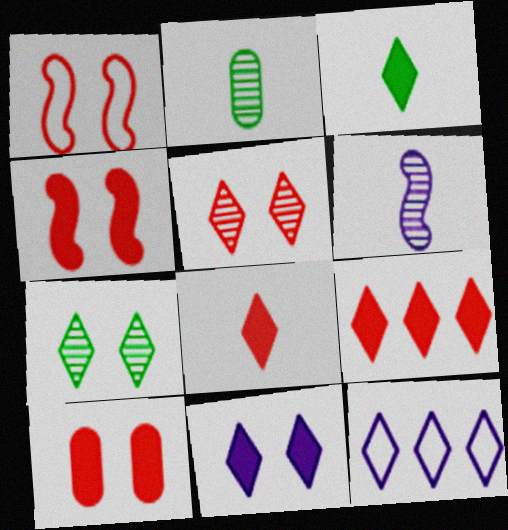[[1, 5, 10], 
[2, 4, 12], 
[3, 5, 12], 
[3, 9, 11], 
[7, 8, 12]]